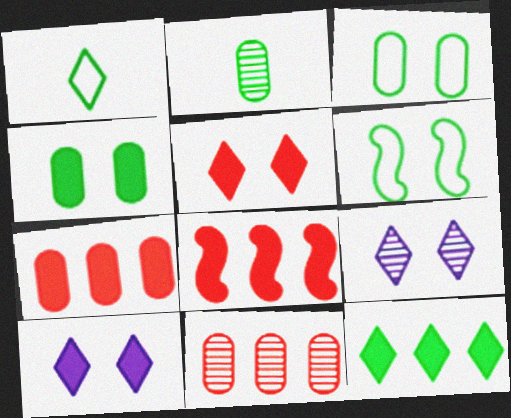[[2, 6, 12]]